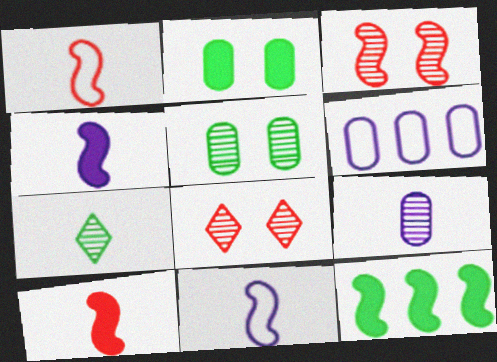[[3, 11, 12]]